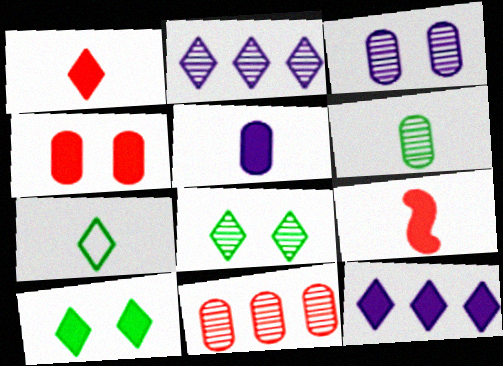[[1, 10, 12], 
[3, 6, 11]]